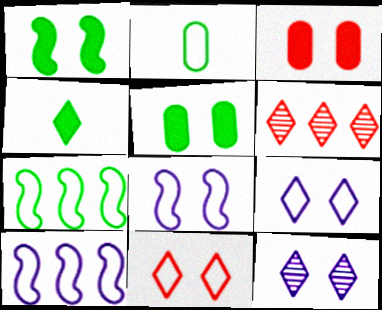[[2, 10, 11], 
[4, 6, 9]]